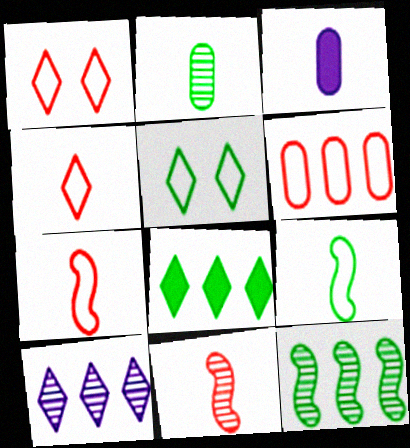[[1, 3, 12], 
[1, 6, 7]]